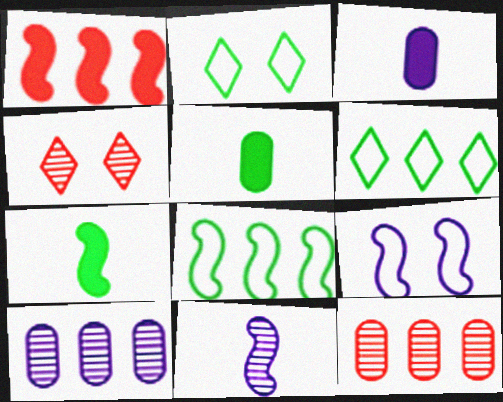[[1, 6, 10], 
[3, 4, 8]]